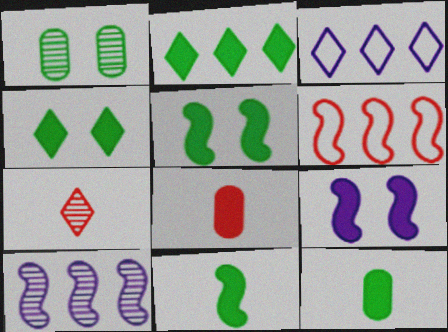[[1, 7, 10], 
[2, 5, 12], 
[2, 8, 9], 
[3, 4, 7]]